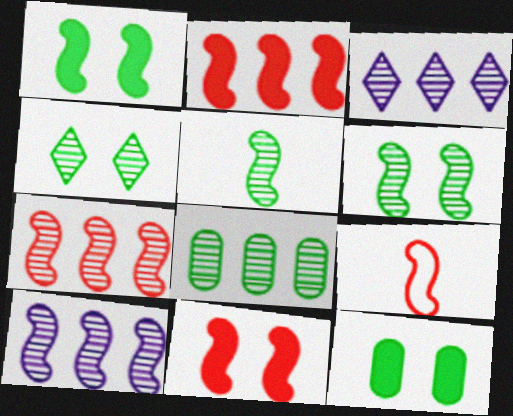[[1, 9, 10], 
[3, 7, 8], 
[3, 9, 12], 
[4, 5, 8], 
[7, 9, 11]]